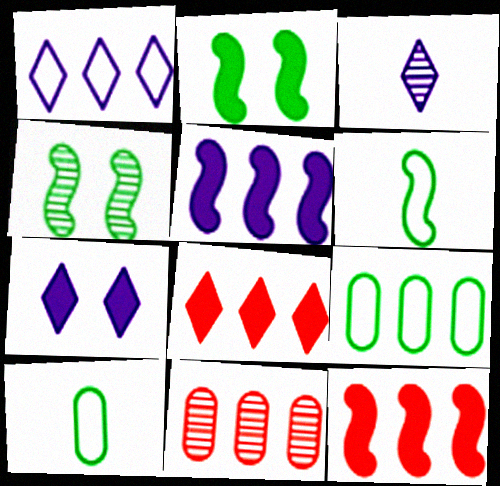[[1, 3, 7], 
[3, 4, 11], 
[6, 7, 11]]